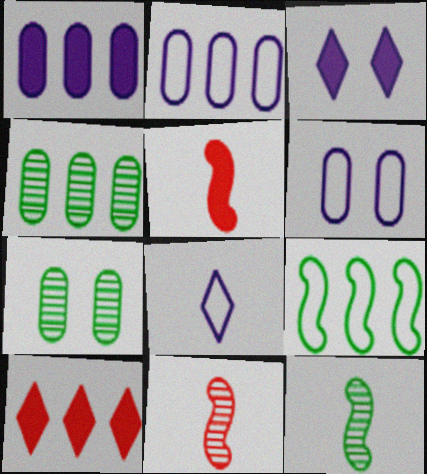[[6, 10, 12]]